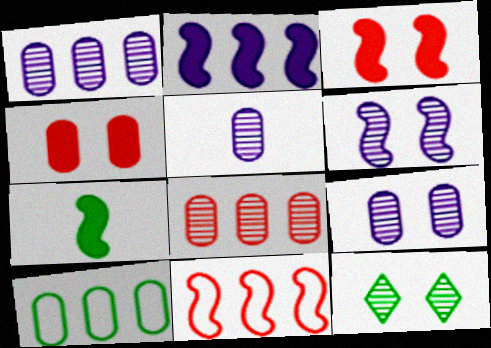[[1, 5, 9], 
[2, 3, 7], 
[4, 5, 10], 
[6, 7, 11], 
[7, 10, 12]]